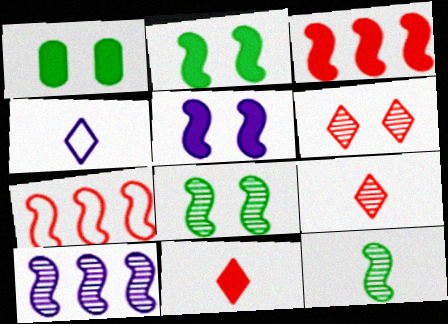[[5, 7, 12]]